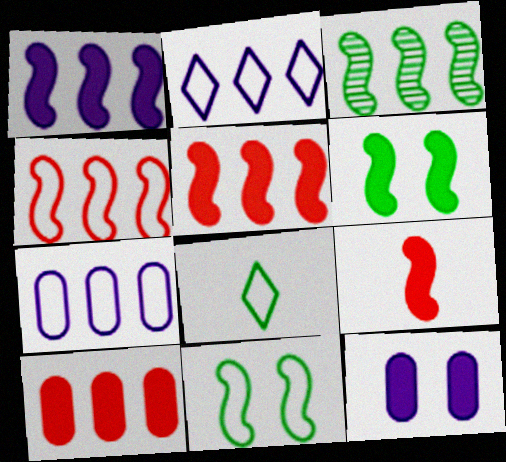[[1, 3, 4], 
[1, 6, 9], 
[2, 3, 10]]